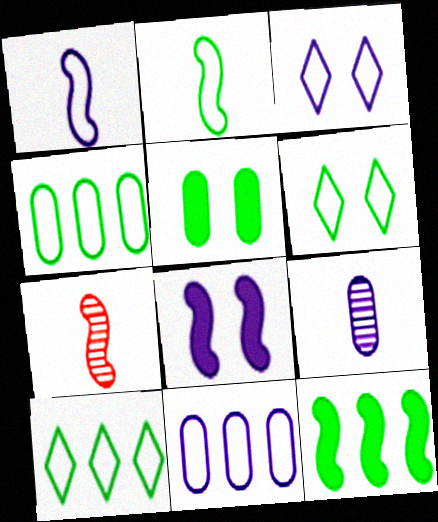[[1, 3, 11], 
[2, 4, 6]]